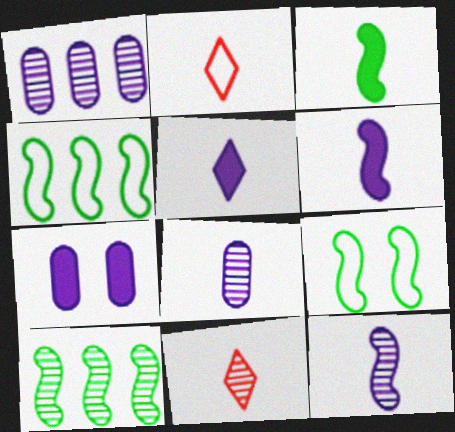[[2, 3, 8], 
[2, 7, 10], 
[3, 9, 10], 
[4, 7, 11]]